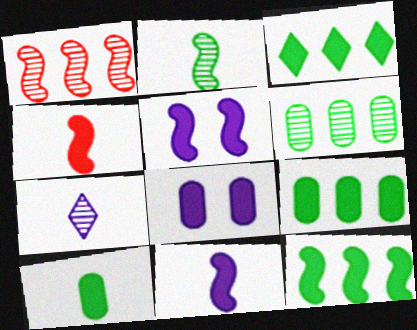[[3, 4, 8], 
[3, 9, 12], 
[4, 5, 12]]